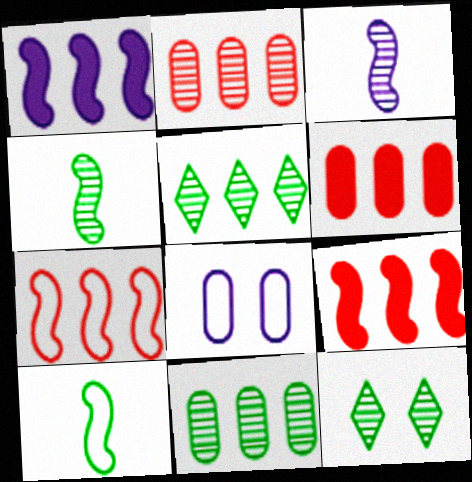[[2, 3, 12], 
[4, 11, 12]]